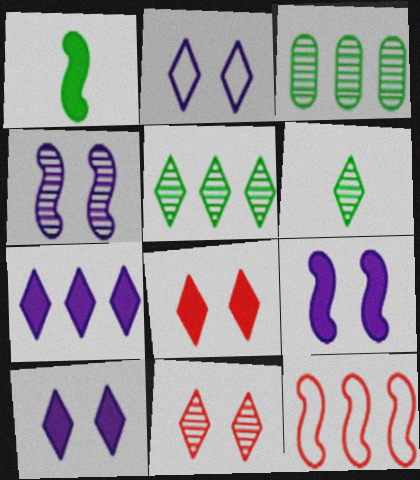[[1, 4, 12], 
[3, 7, 12]]